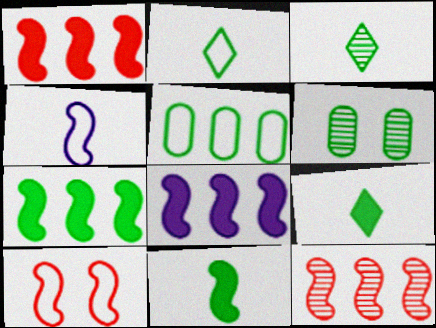[[1, 7, 8], 
[2, 3, 9], 
[2, 6, 7]]